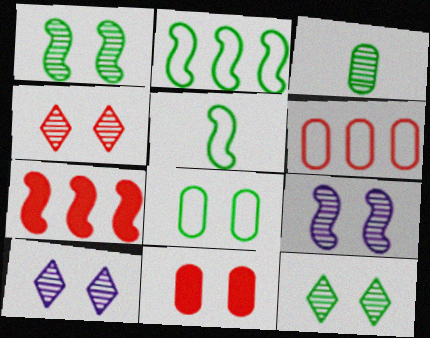[[4, 10, 12], 
[5, 7, 9]]